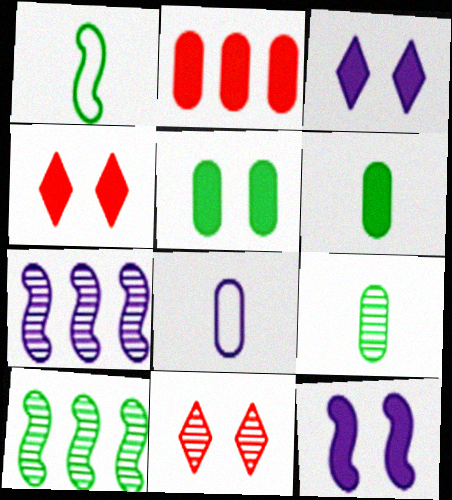[[3, 7, 8], 
[4, 5, 12], 
[4, 8, 10], 
[7, 9, 11]]